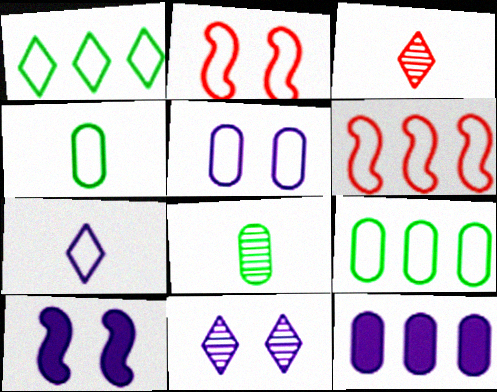[[2, 7, 9], 
[3, 9, 10], 
[5, 10, 11]]